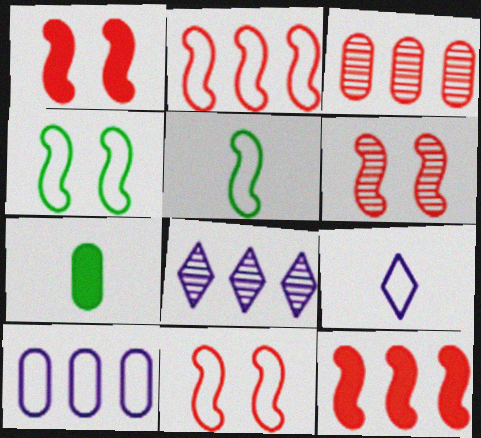[[1, 6, 11], 
[7, 8, 11]]